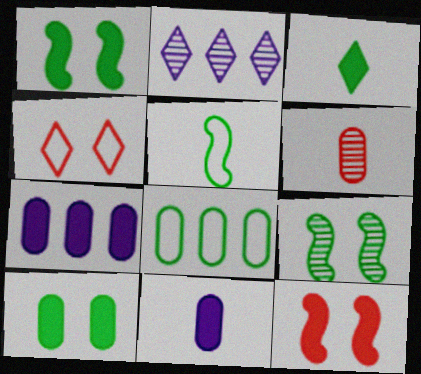[[2, 3, 4], 
[2, 6, 9], 
[3, 7, 12], 
[3, 8, 9]]